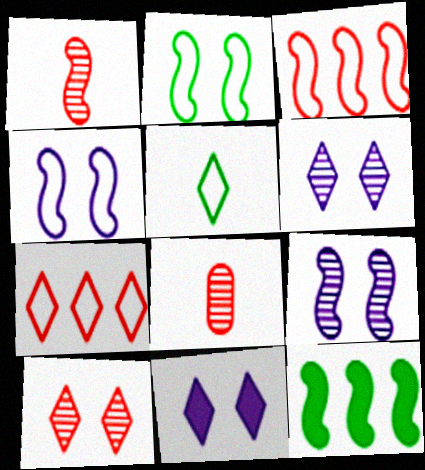[[1, 4, 12]]